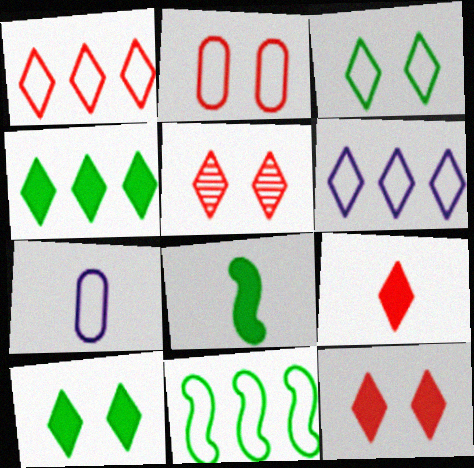[[1, 5, 9]]